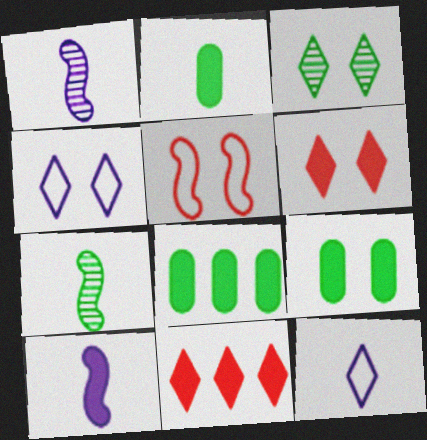[[2, 8, 9], 
[3, 4, 6], 
[3, 11, 12], 
[6, 8, 10], 
[9, 10, 11]]